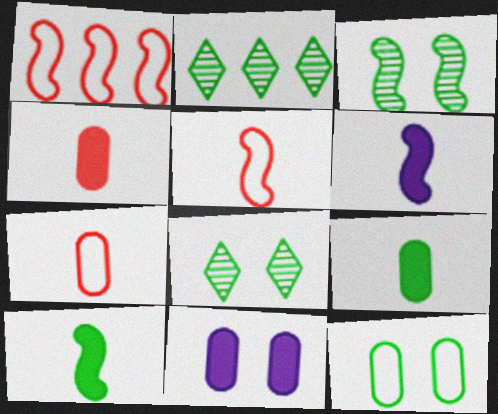[[1, 3, 6], 
[2, 5, 11], 
[2, 10, 12]]